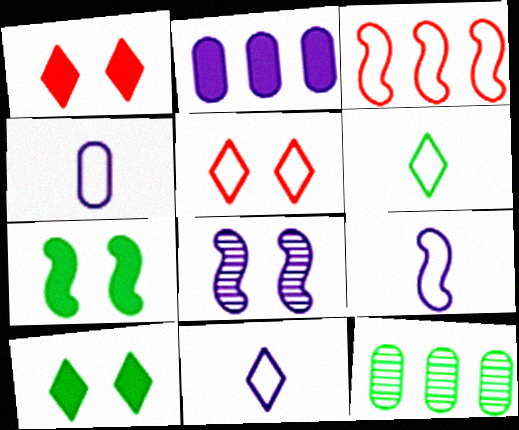[[1, 9, 12], 
[2, 8, 11], 
[4, 9, 11], 
[6, 7, 12]]